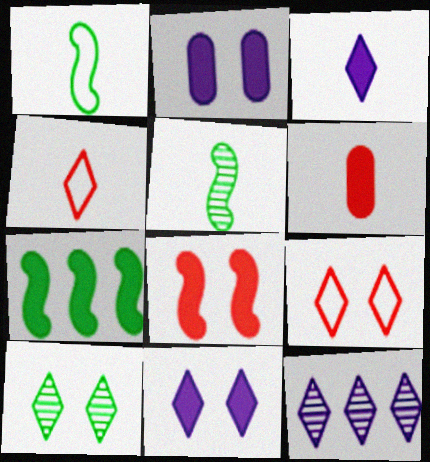[[6, 7, 11], 
[9, 10, 11]]